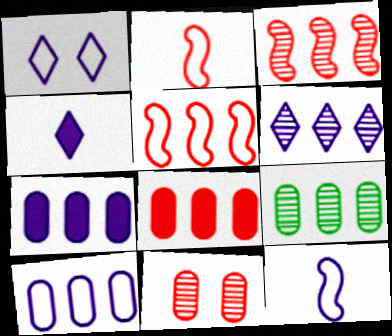[[1, 4, 6], 
[1, 10, 12], 
[3, 6, 9], 
[8, 9, 10]]